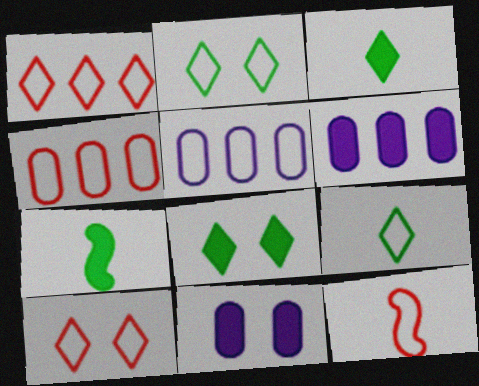[[2, 5, 12], 
[4, 10, 12]]